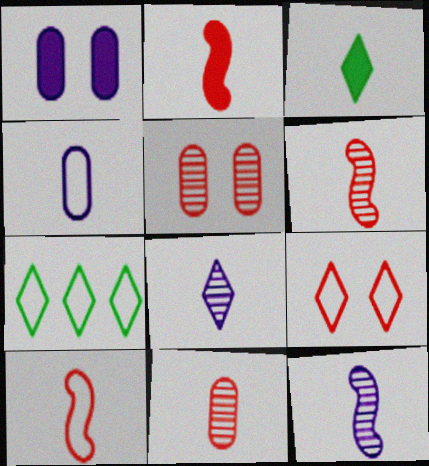[[1, 6, 7], 
[2, 6, 10], 
[3, 4, 6]]